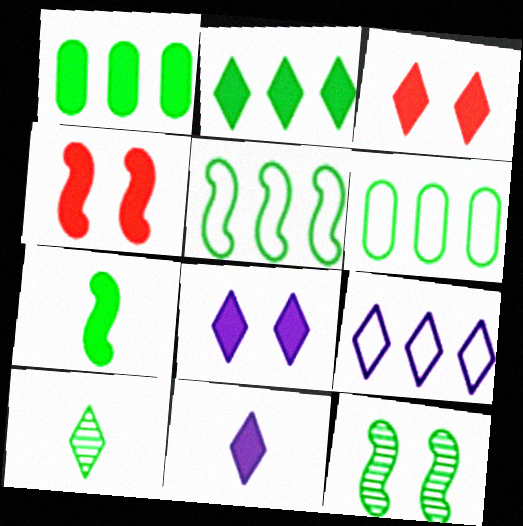[[1, 4, 11], 
[2, 3, 11], 
[3, 9, 10], 
[5, 7, 12]]